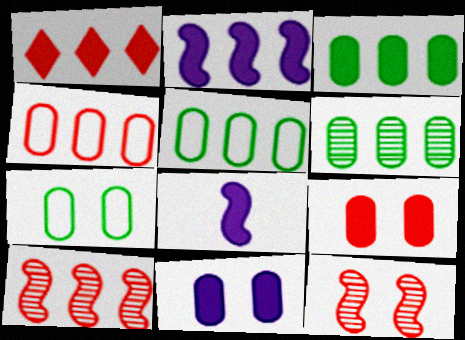[[1, 2, 3], 
[1, 4, 10], 
[3, 5, 6]]